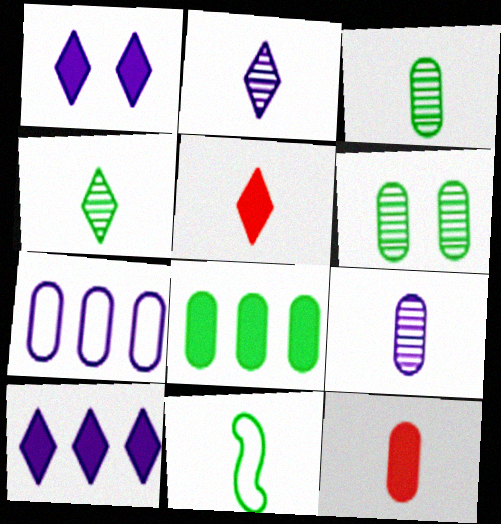[[2, 11, 12], 
[5, 9, 11], 
[6, 7, 12]]